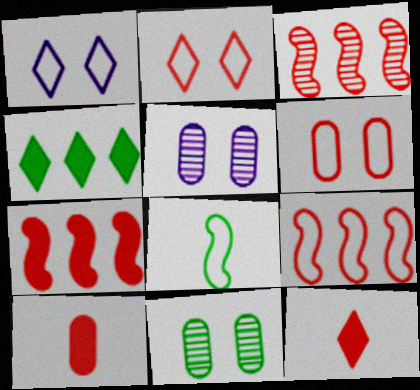[[2, 3, 10], 
[3, 6, 12], 
[3, 7, 9], 
[4, 8, 11]]